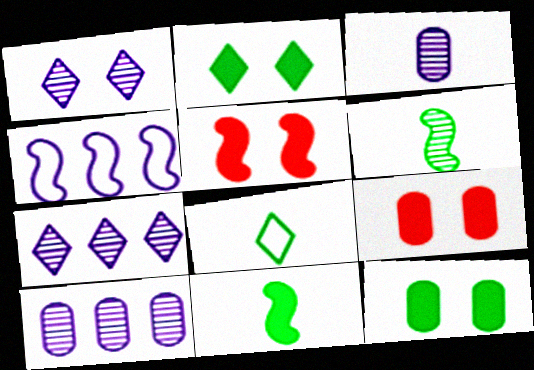[[4, 5, 6], 
[5, 8, 10]]